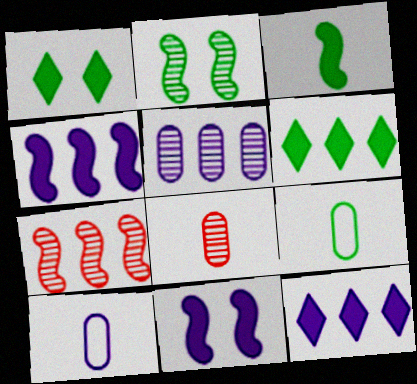[[1, 7, 10], 
[2, 6, 9]]